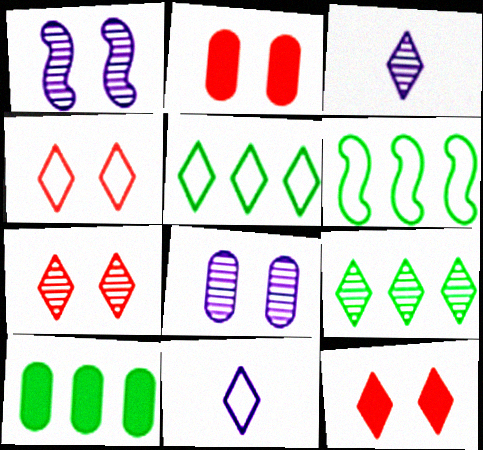[[2, 3, 6], 
[3, 5, 12], 
[3, 7, 9], 
[4, 5, 11], 
[4, 7, 12], 
[6, 9, 10], 
[9, 11, 12]]